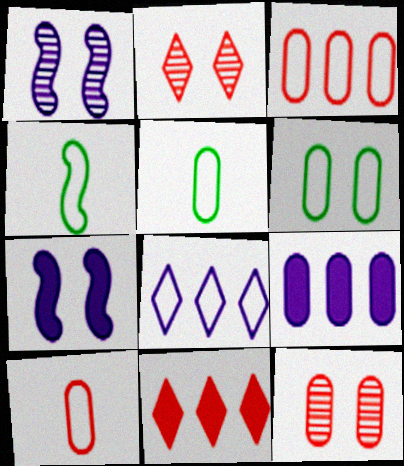[[1, 5, 11], 
[2, 4, 9], 
[2, 6, 7], 
[5, 9, 12]]